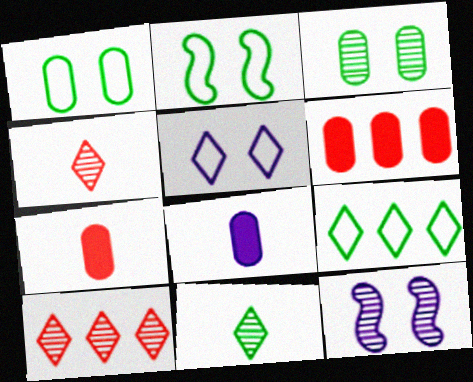[[2, 8, 10], 
[7, 9, 12]]